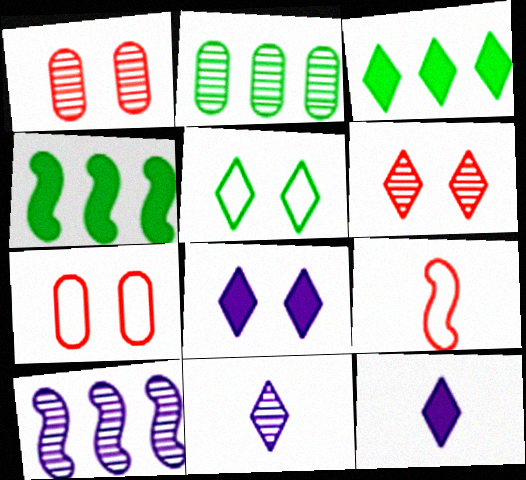[[2, 8, 9], 
[4, 7, 11], 
[5, 6, 8]]